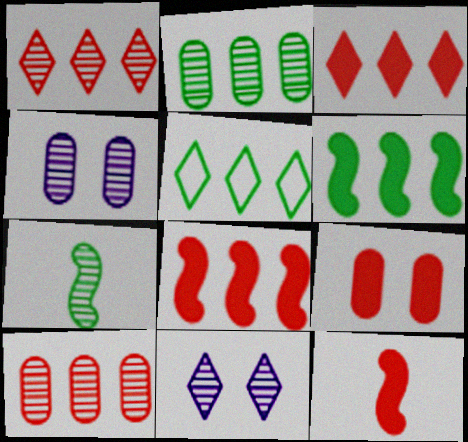[[1, 4, 7], 
[2, 5, 6], 
[3, 9, 12], 
[4, 5, 12], 
[7, 10, 11]]